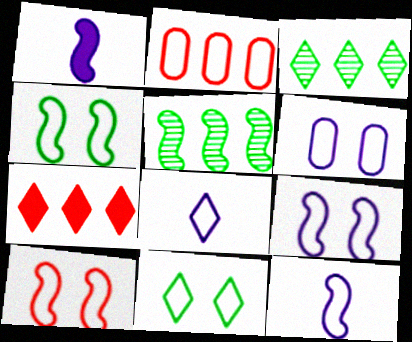[[1, 5, 10], 
[2, 4, 8], 
[2, 11, 12], 
[4, 9, 10], 
[6, 10, 11]]